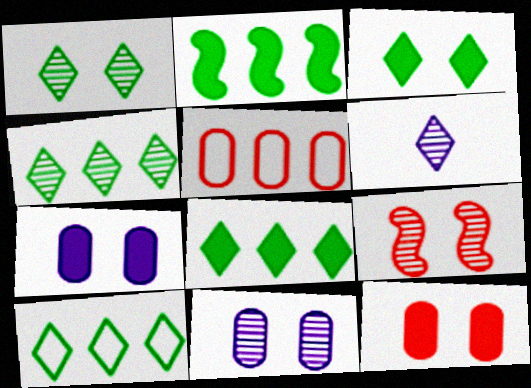[[1, 9, 11], 
[4, 8, 10]]